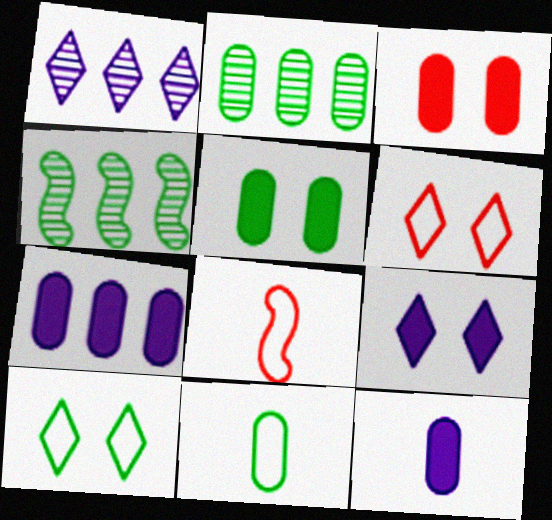[[1, 5, 8], 
[2, 5, 11], 
[2, 8, 9], 
[4, 6, 12]]